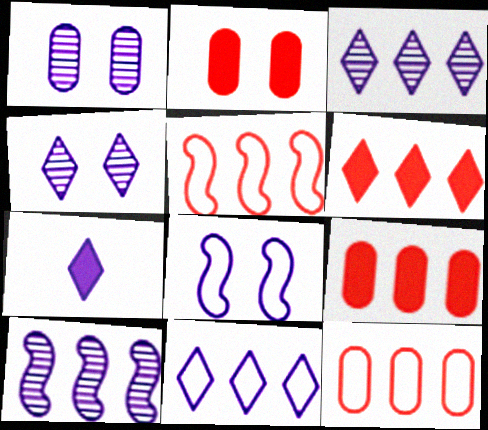[[4, 7, 11]]